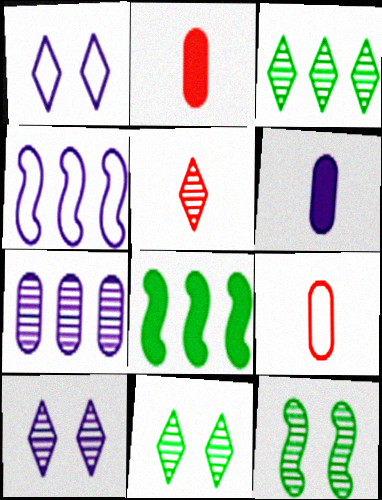[[2, 4, 11], 
[3, 5, 10], 
[4, 6, 10], 
[5, 7, 12], 
[8, 9, 10]]